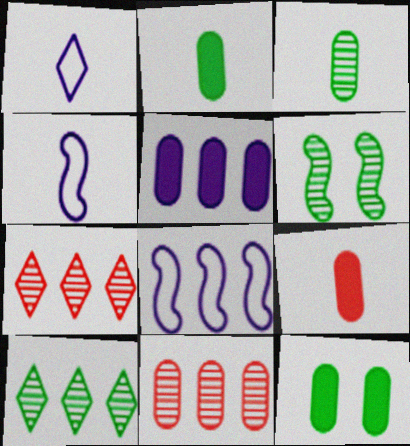[[3, 6, 10], 
[4, 7, 12], 
[5, 9, 12]]